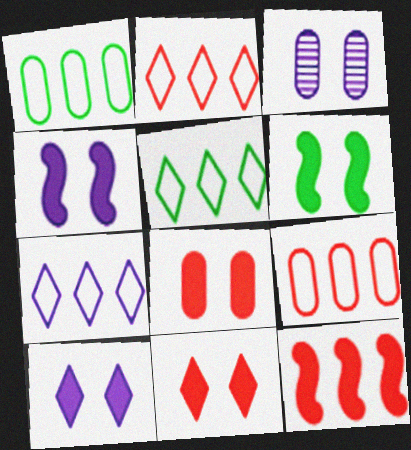[[2, 5, 7], 
[6, 8, 10]]